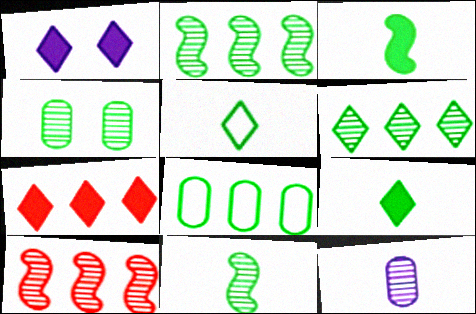[[1, 7, 9], 
[4, 6, 11]]